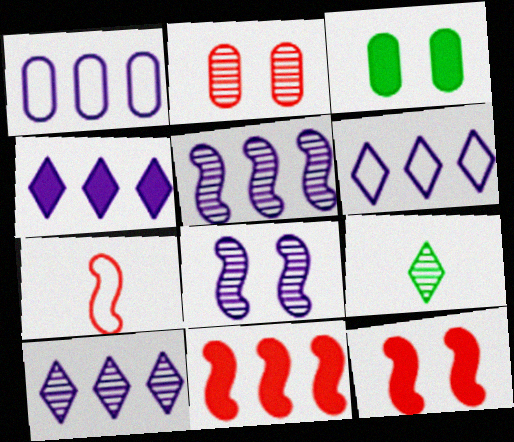[[1, 4, 5], 
[1, 9, 12], 
[2, 5, 9], 
[3, 7, 10], 
[4, 6, 10]]